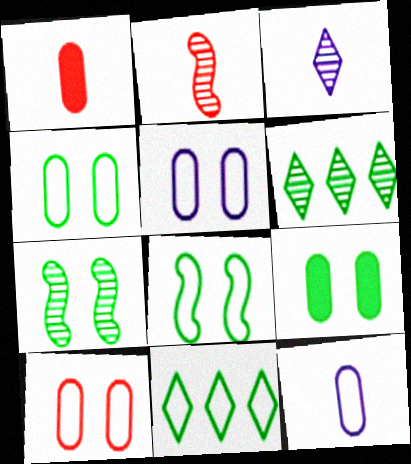[[4, 5, 10]]